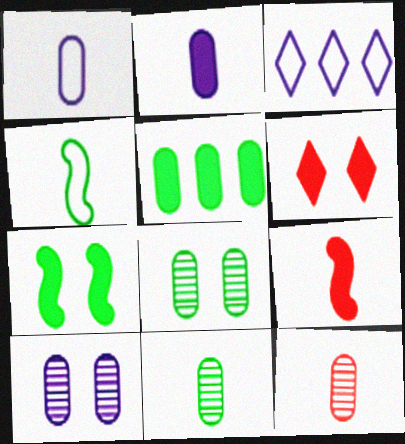[[3, 7, 12], 
[3, 8, 9]]